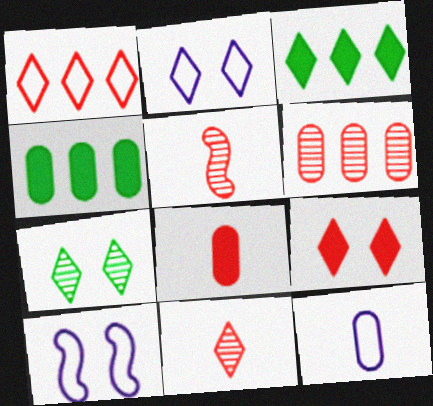[[1, 9, 11], 
[2, 3, 11], 
[2, 4, 5], 
[2, 7, 9], 
[4, 10, 11]]